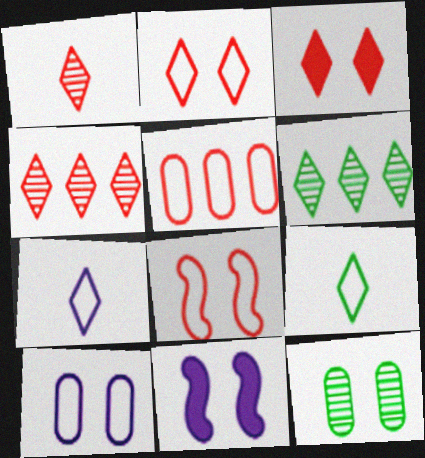[[2, 11, 12], 
[3, 6, 7]]